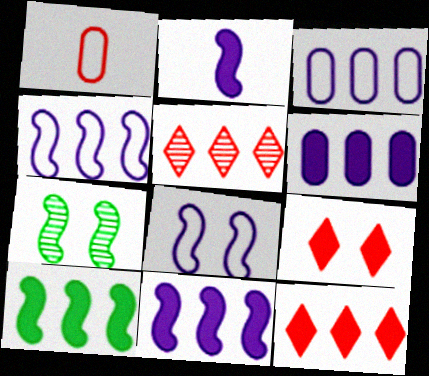[[3, 5, 10], 
[6, 10, 12]]